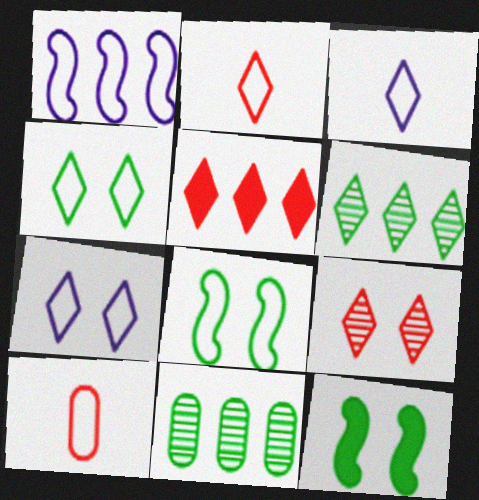[[1, 4, 10], 
[1, 5, 11], 
[2, 5, 9]]